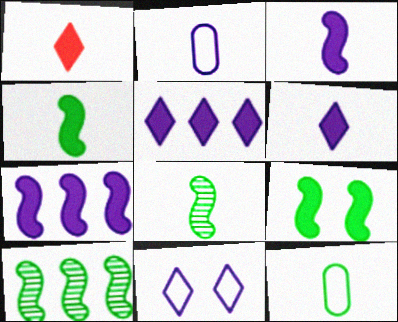[[1, 2, 8]]